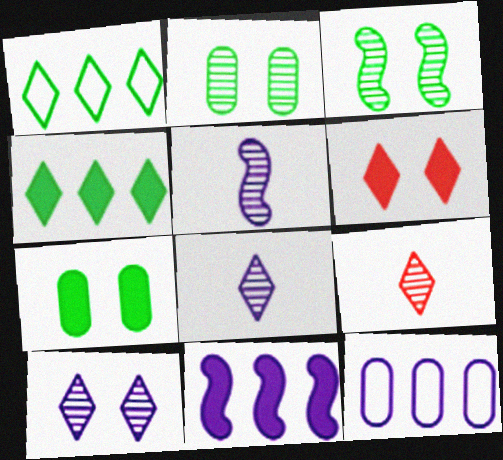[[1, 6, 8]]